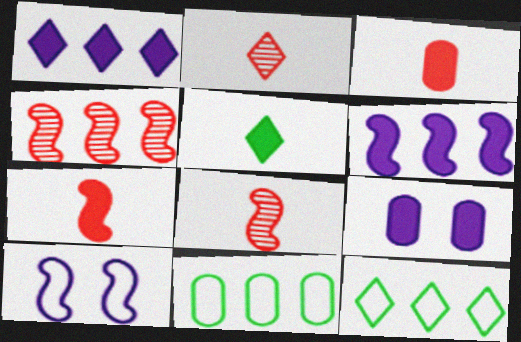[[1, 4, 11], 
[8, 9, 12]]